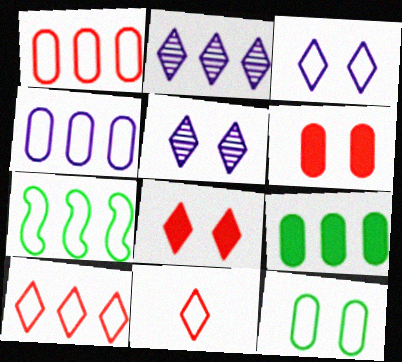[[4, 7, 10]]